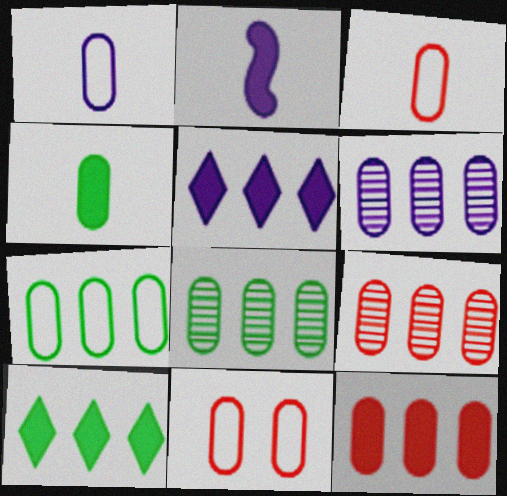[[1, 7, 11], 
[4, 6, 11], 
[6, 7, 12], 
[6, 8, 9]]